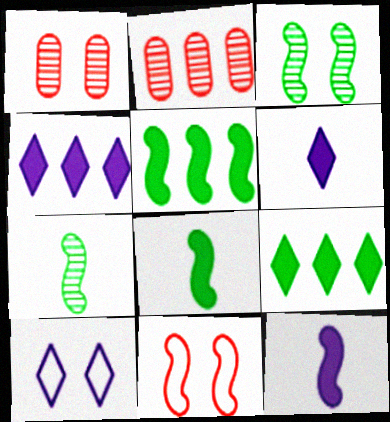[[2, 8, 10]]